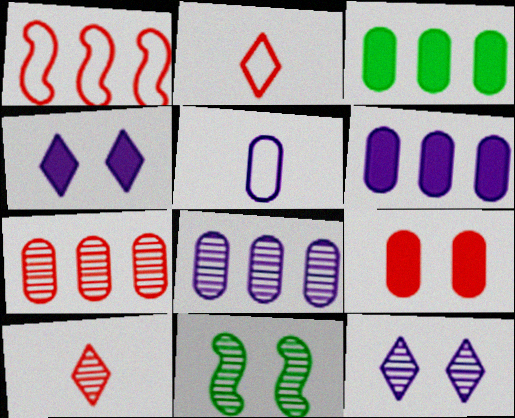[[1, 9, 10], 
[2, 6, 11], 
[8, 10, 11]]